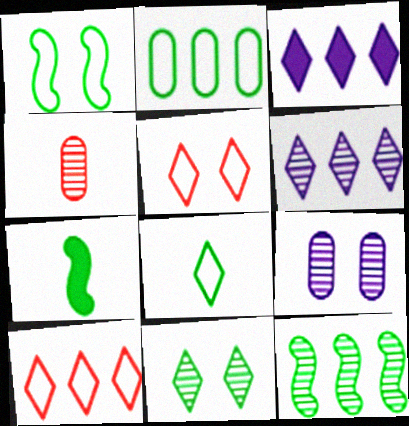[[1, 2, 8], 
[1, 3, 4], 
[1, 7, 12], 
[2, 7, 11], 
[7, 9, 10]]